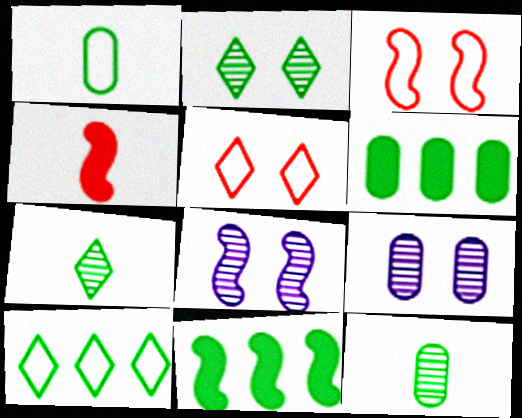[[1, 2, 11], 
[4, 9, 10]]